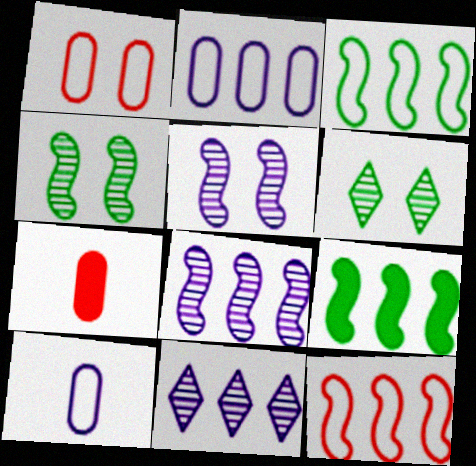[[8, 9, 12]]